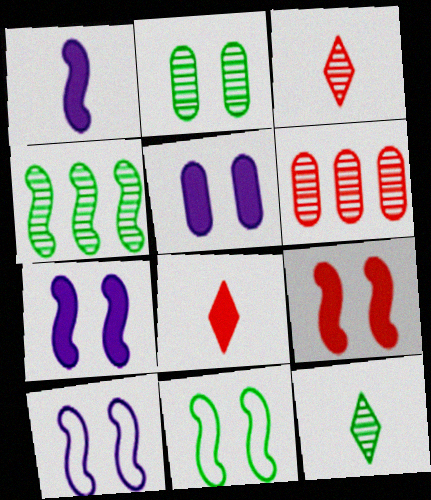[[2, 4, 12]]